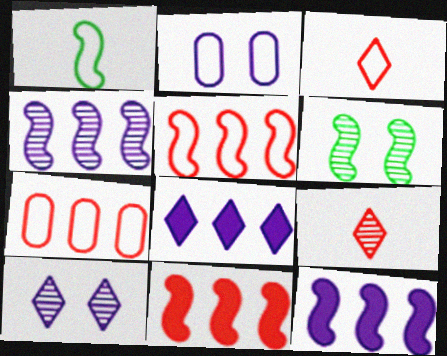[]